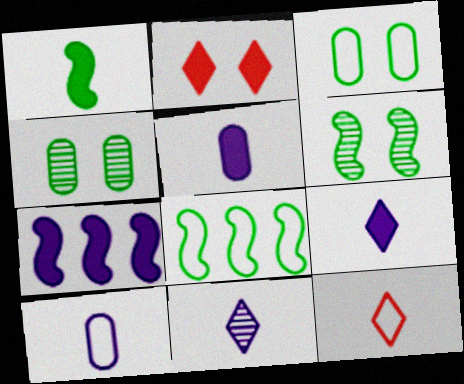[[1, 6, 8], 
[4, 7, 12]]